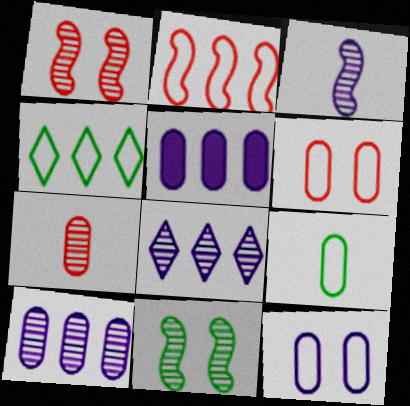[[7, 8, 11]]